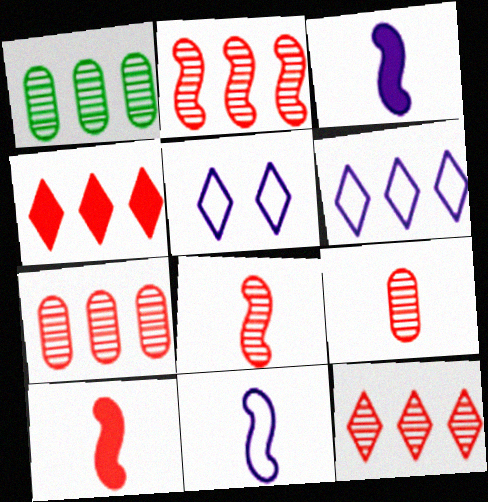[[1, 5, 10], 
[2, 7, 12]]